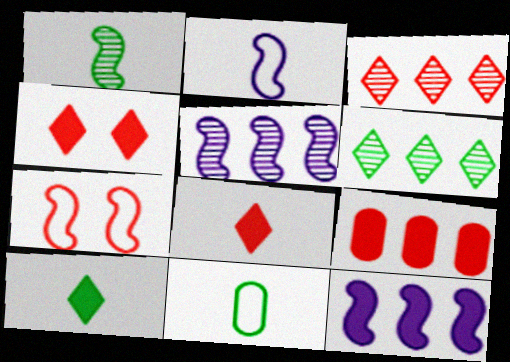[[1, 7, 12], 
[1, 10, 11], 
[4, 5, 11]]